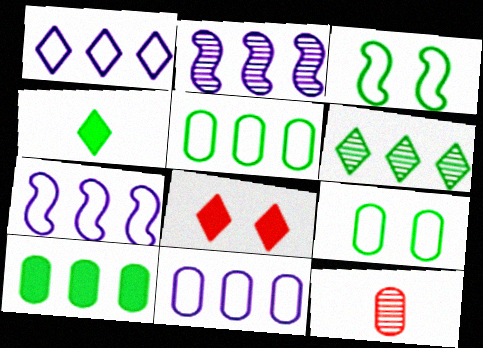[[1, 7, 11]]